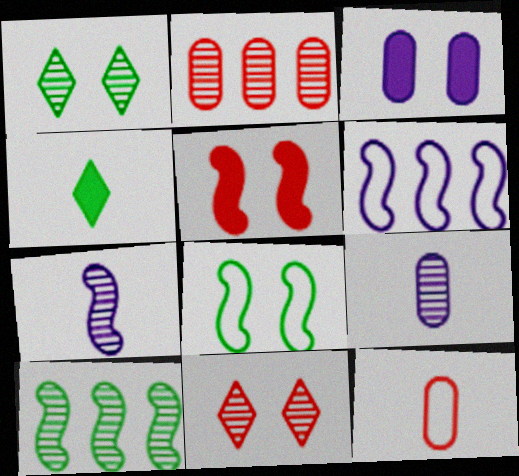[[1, 2, 7], 
[3, 8, 11], 
[4, 7, 12], 
[9, 10, 11]]